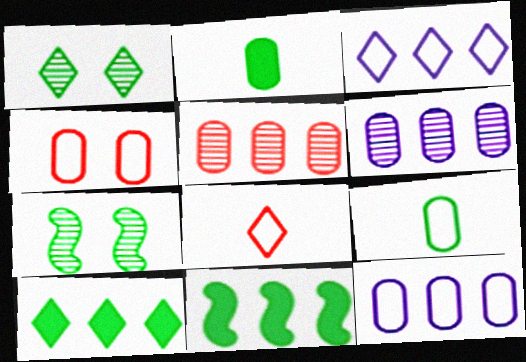[[1, 9, 11], 
[2, 4, 6], 
[3, 5, 11], 
[4, 9, 12], 
[7, 9, 10]]